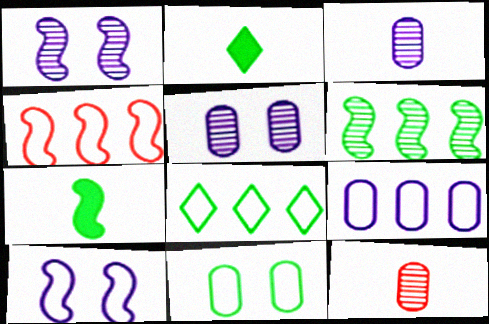[[1, 4, 7], 
[2, 4, 5], 
[2, 6, 11], 
[4, 8, 9]]